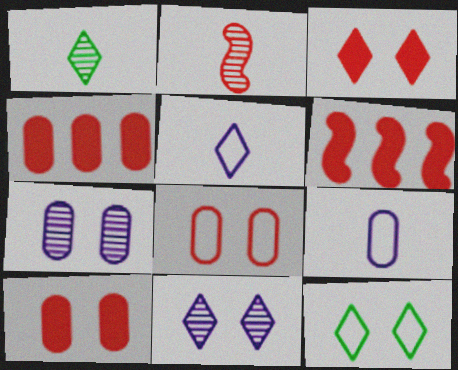[[3, 11, 12]]